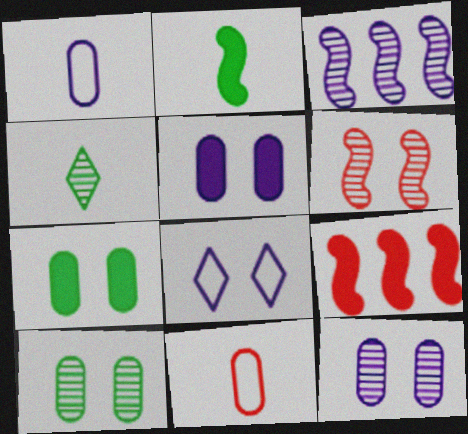[[6, 7, 8]]